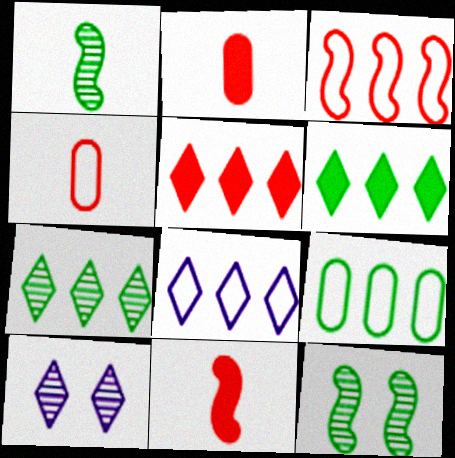[[2, 8, 12], 
[3, 8, 9], 
[5, 7, 8], 
[9, 10, 11]]